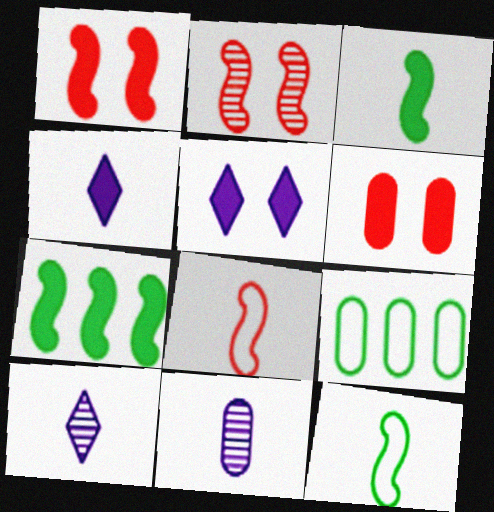[[1, 9, 10], 
[2, 4, 9], 
[4, 6, 7], 
[6, 9, 11]]